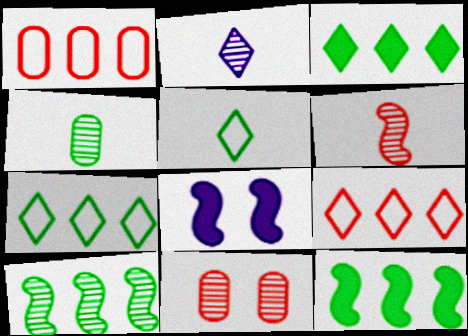[[2, 4, 6], 
[2, 10, 11], 
[4, 8, 9]]